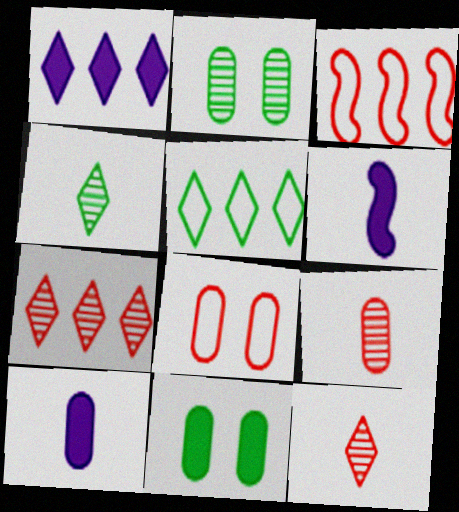[[1, 5, 7]]